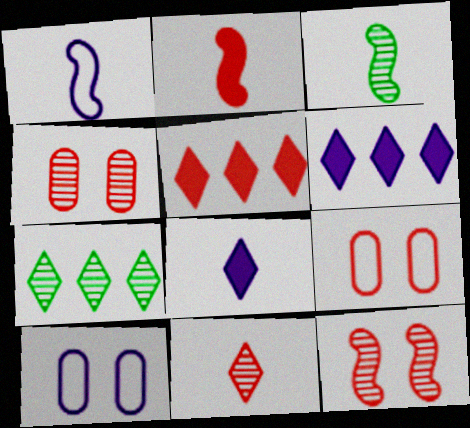[[1, 2, 3], 
[2, 7, 10], 
[3, 5, 10], 
[3, 6, 9]]